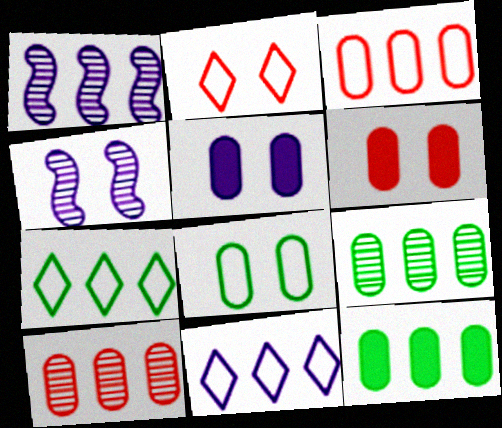[]